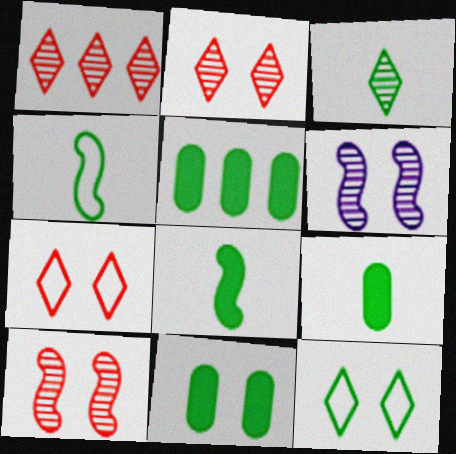[[3, 4, 9], 
[5, 9, 11], 
[6, 7, 11]]